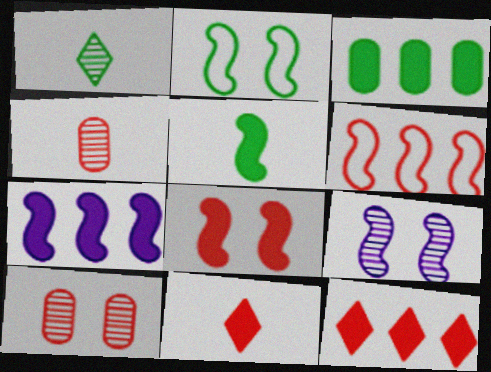[[1, 2, 3], 
[2, 8, 9], 
[3, 7, 12], 
[5, 6, 9], 
[5, 7, 8], 
[6, 10, 11]]